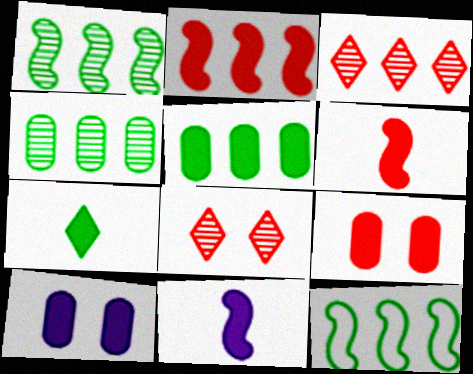[[2, 7, 10]]